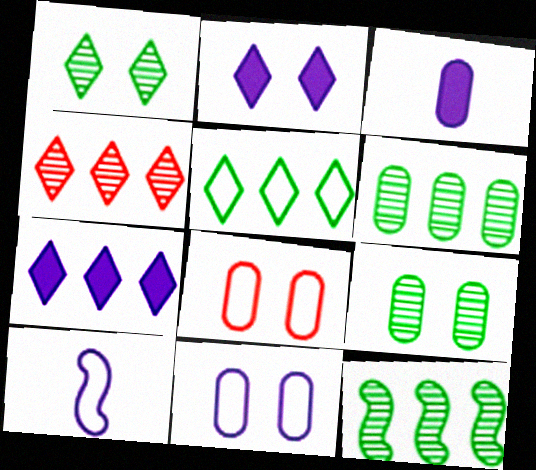[[3, 6, 8], 
[4, 5, 7], 
[5, 8, 10]]